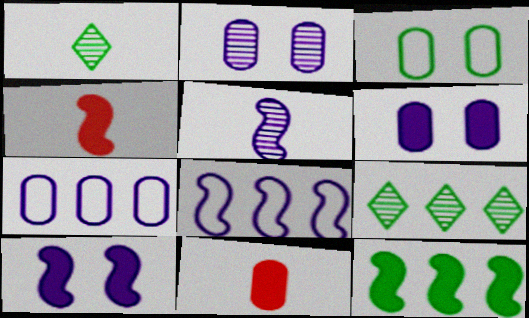[[1, 3, 12], 
[4, 10, 12], 
[5, 8, 10]]